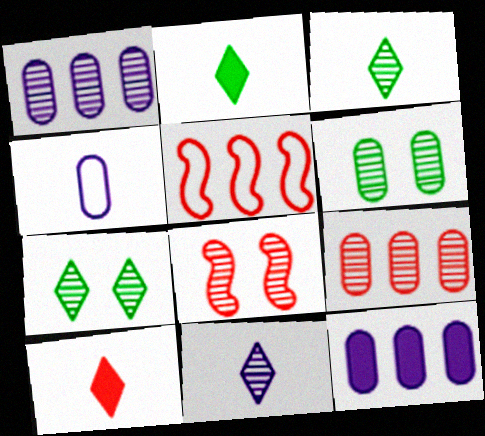[[1, 3, 8]]